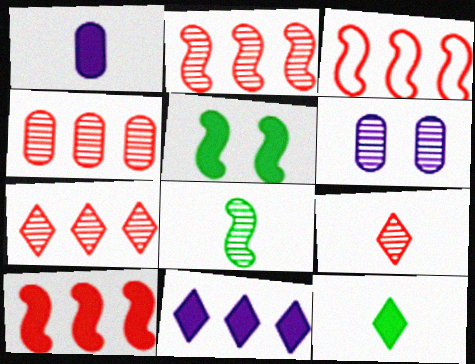[[2, 3, 10], 
[2, 4, 7], 
[3, 6, 12], 
[6, 7, 8]]